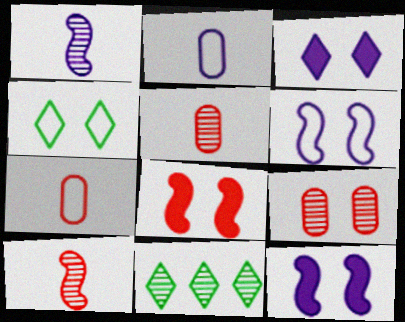[[1, 9, 11], 
[2, 8, 11], 
[4, 9, 12], 
[7, 11, 12]]